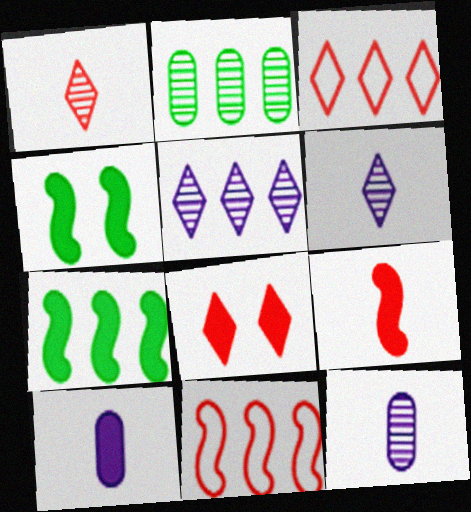[[1, 3, 8], 
[3, 4, 12], 
[7, 8, 10]]